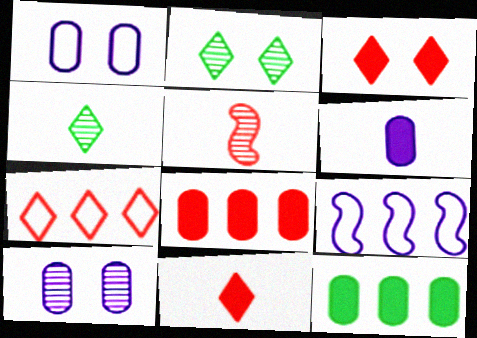[]